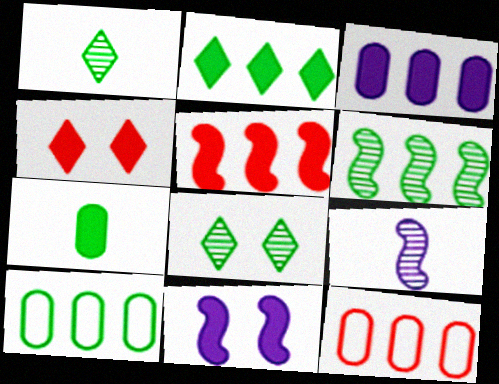[[1, 11, 12], 
[2, 3, 5], 
[2, 6, 10], 
[4, 9, 10]]